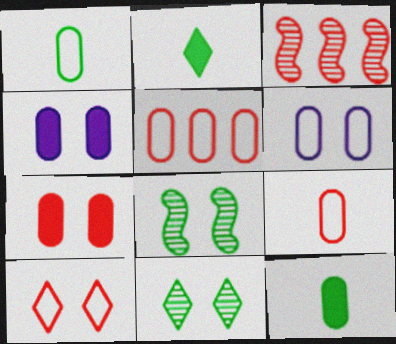[[1, 5, 6], 
[2, 3, 6], 
[4, 8, 10]]